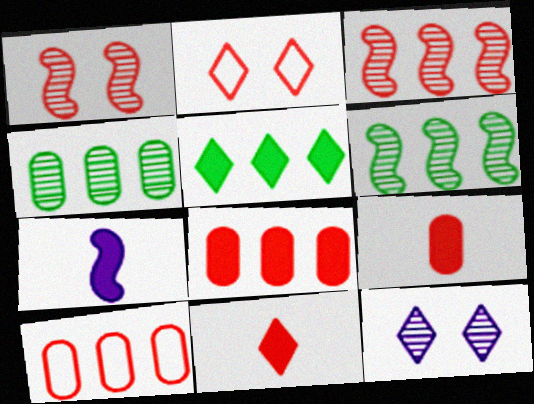[[1, 10, 11], 
[2, 3, 9], 
[2, 4, 7]]